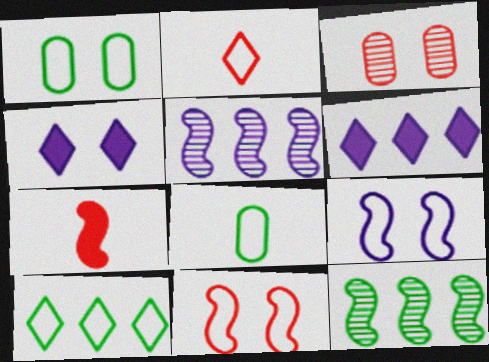[[7, 9, 12]]